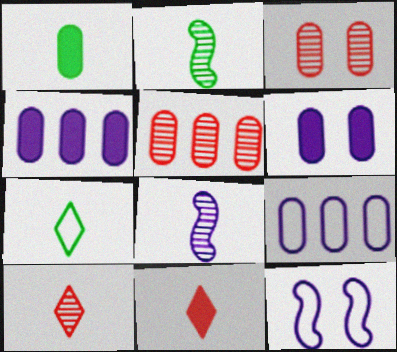[[1, 2, 7], 
[1, 3, 9]]